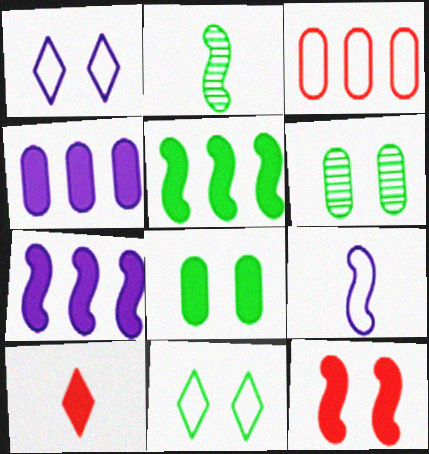[[1, 6, 12], 
[3, 9, 11], 
[7, 8, 10]]